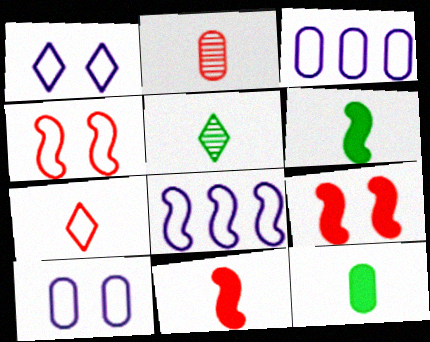[[2, 7, 11], 
[3, 5, 9]]